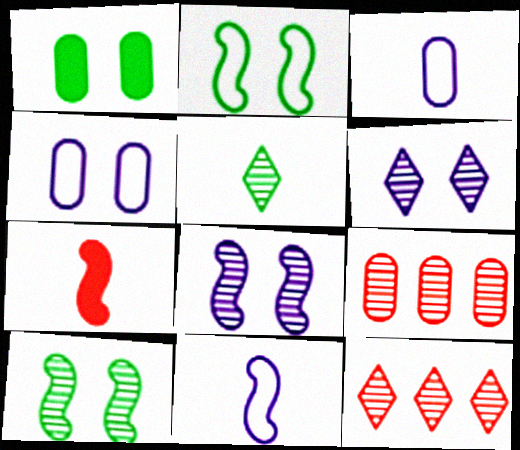[[1, 3, 9], 
[1, 11, 12], 
[3, 5, 7], 
[5, 6, 12], 
[5, 8, 9]]